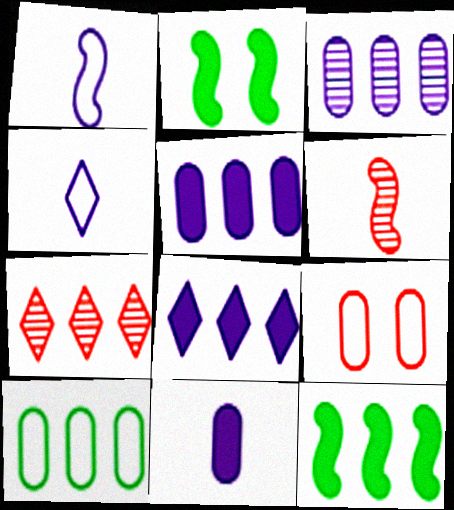[]